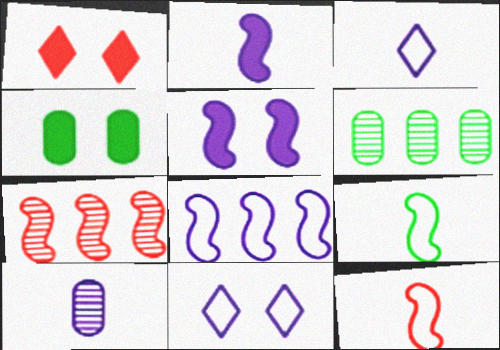[[1, 4, 5], 
[2, 3, 10], 
[3, 4, 7], 
[5, 7, 9]]